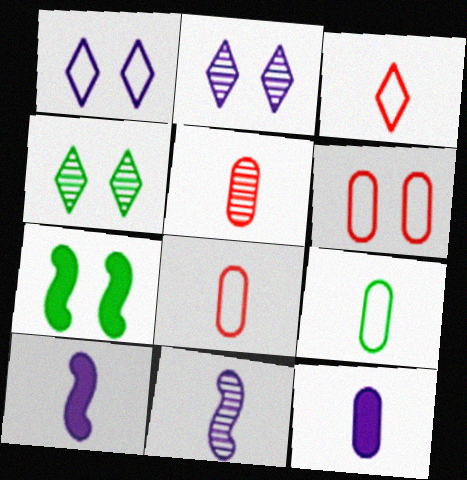[[2, 6, 7], 
[5, 9, 12]]